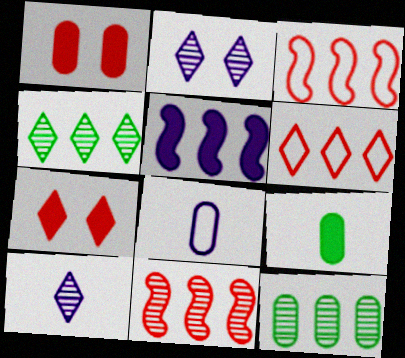[[1, 8, 12], 
[2, 3, 9], 
[2, 5, 8], 
[5, 6, 12], 
[5, 7, 9]]